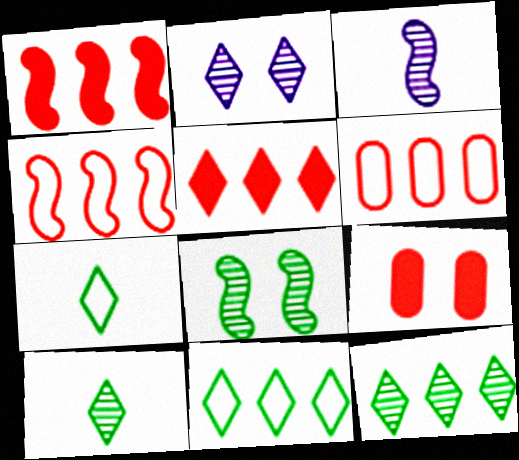[[2, 5, 7], 
[3, 9, 11]]